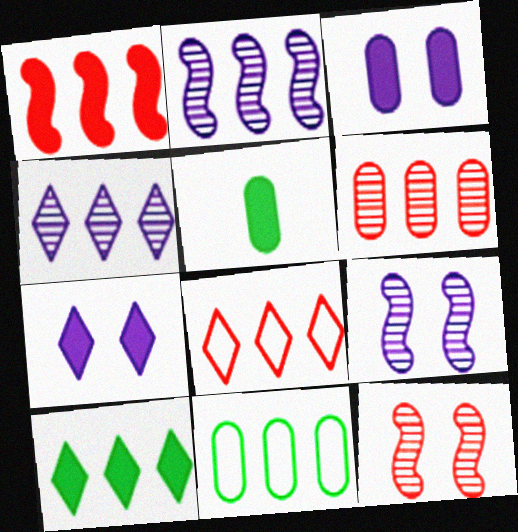[[1, 4, 11], 
[1, 5, 7], 
[1, 6, 8], 
[4, 8, 10], 
[5, 8, 9]]